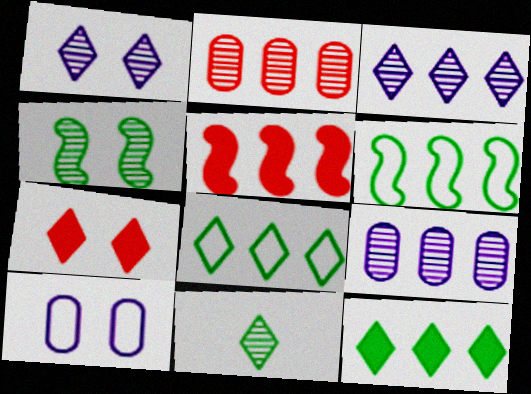[[4, 7, 10], 
[5, 8, 9], 
[5, 10, 11]]